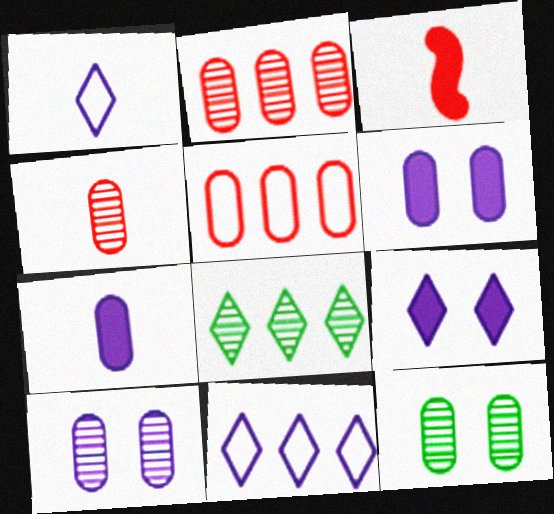[[3, 11, 12], 
[5, 7, 12]]